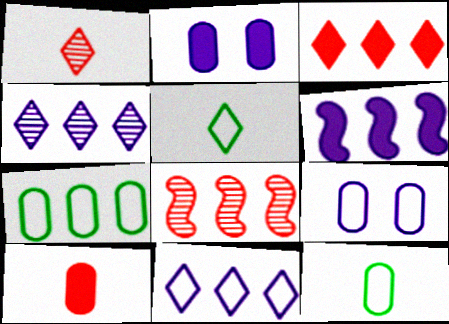[[2, 5, 8]]